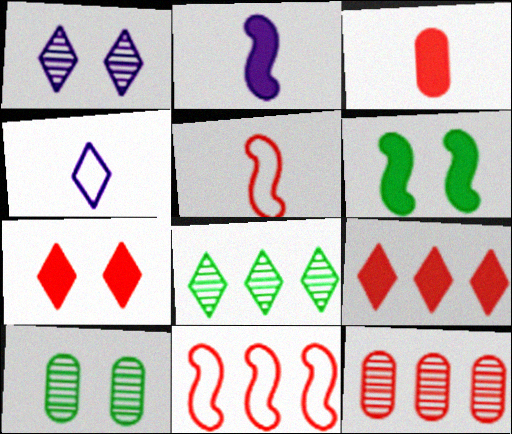[[4, 6, 12], 
[4, 7, 8], 
[5, 7, 12], 
[9, 11, 12]]